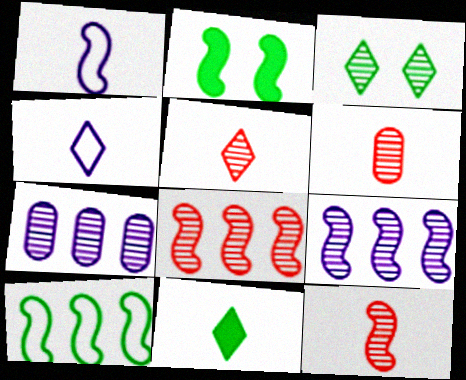[[1, 2, 8], 
[1, 6, 11], 
[3, 6, 9], 
[3, 7, 12], 
[4, 5, 11], 
[5, 6, 12]]